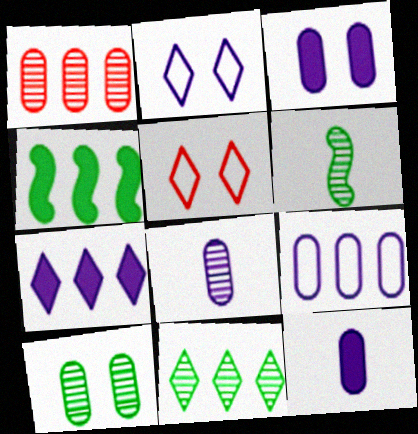[[1, 8, 10], 
[3, 8, 9], 
[4, 5, 8], 
[6, 10, 11]]